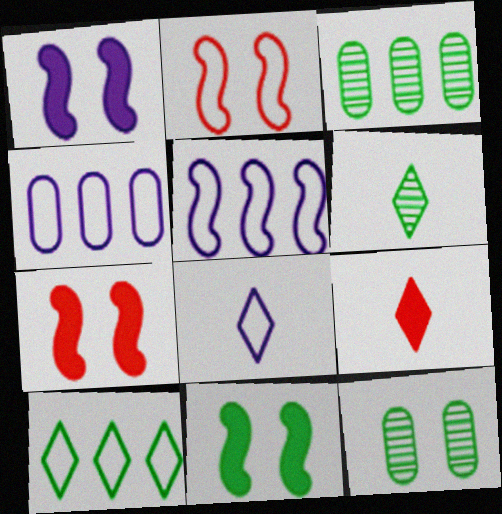[[1, 7, 11], 
[3, 7, 8], 
[4, 6, 7], 
[5, 9, 12], 
[6, 8, 9]]